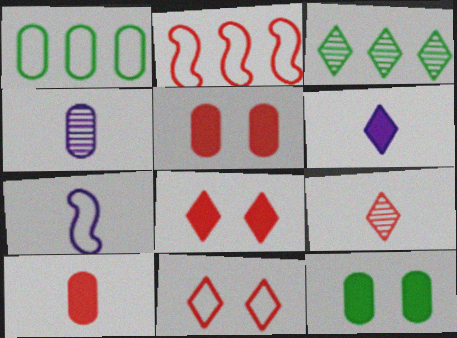[[1, 4, 5], 
[1, 7, 11], 
[2, 5, 9], 
[3, 5, 7], 
[3, 6, 11], 
[4, 6, 7]]